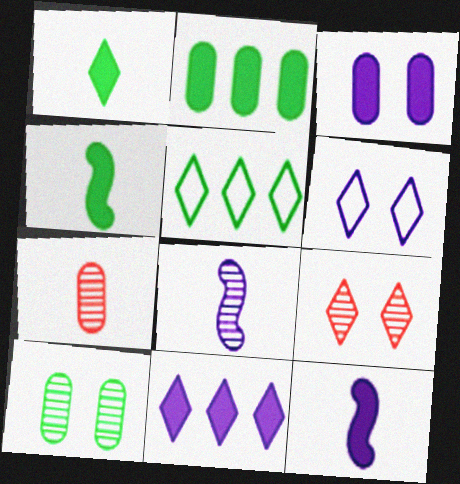[[3, 11, 12], 
[4, 5, 10]]